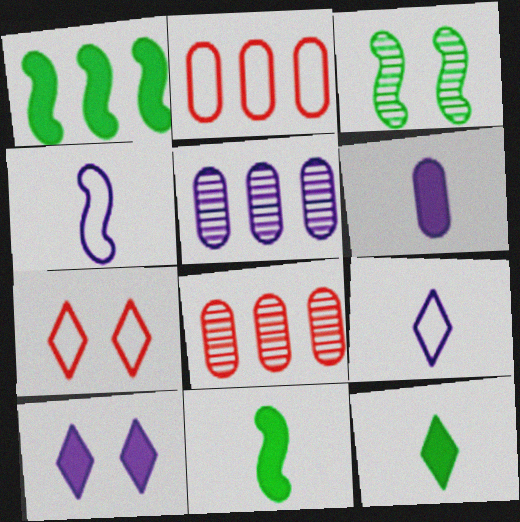[[4, 5, 10], 
[5, 7, 11]]